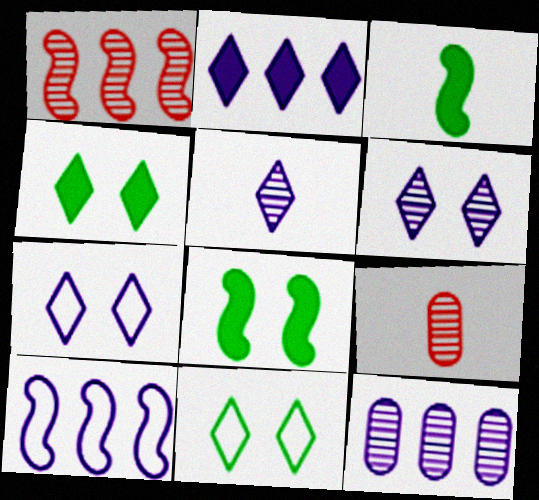[[2, 5, 7], 
[2, 10, 12], 
[4, 9, 10]]